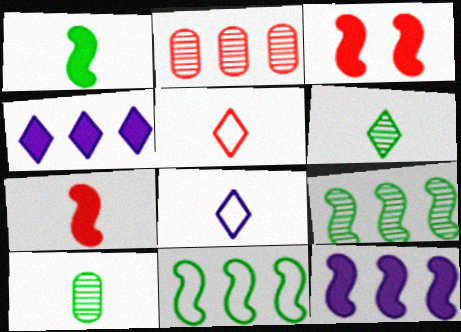[[1, 3, 12], 
[2, 3, 5], 
[2, 4, 11], 
[7, 8, 10]]